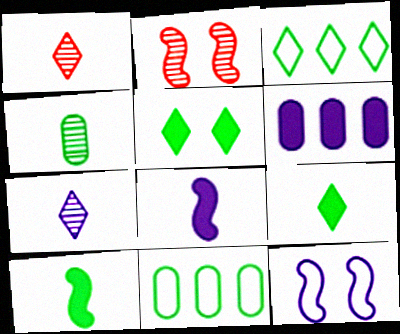[[6, 7, 12]]